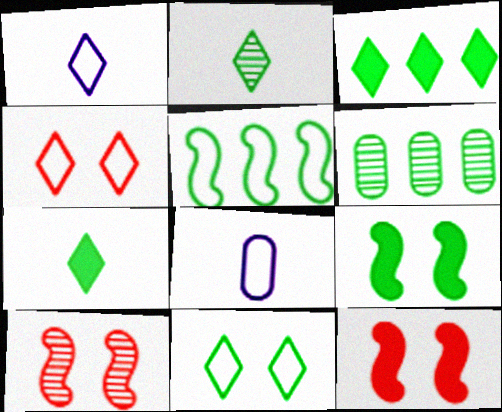[[1, 6, 12], 
[2, 3, 11], 
[3, 5, 6], 
[3, 8, 10], 
[4, 5, 8]]